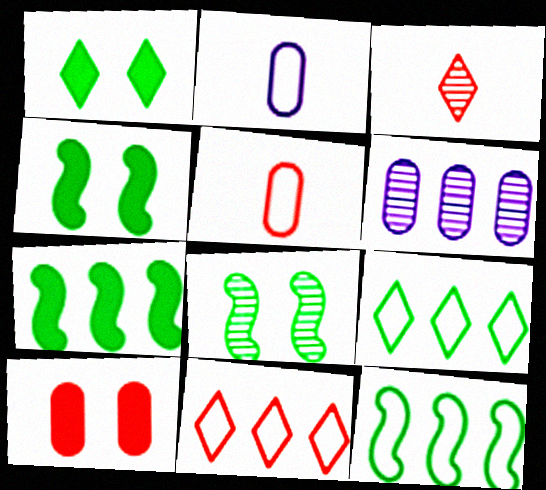[[3, 6, 8], 
[6, 7, 11]]